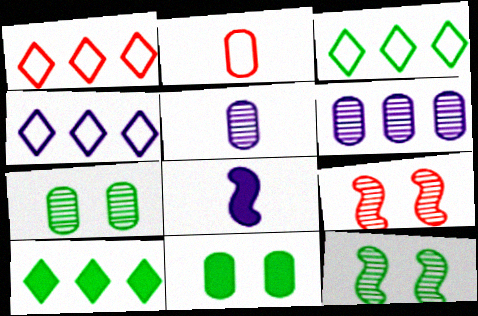[[1, 3, 4], 
[1, 7, 8], 
[2, 6, 11]]